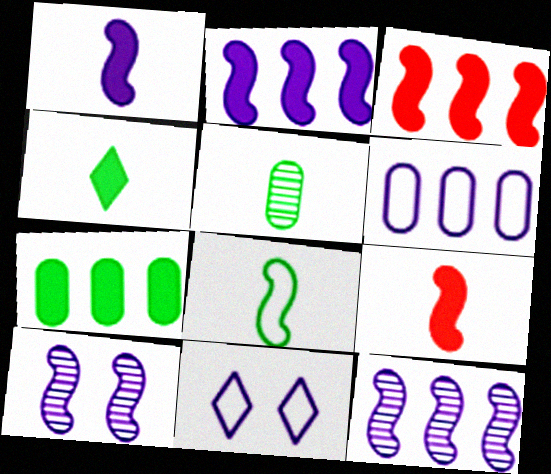[[3, 5, 11], 
[3, 8, 10], 
[4, 5, 8]]